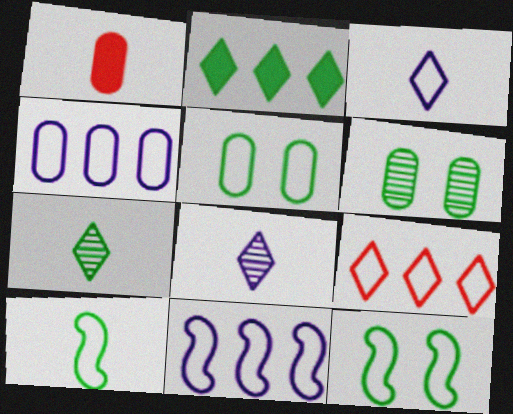[[1, 4, 6], 
[1, 8, 10], 
[2, 6, 10]]